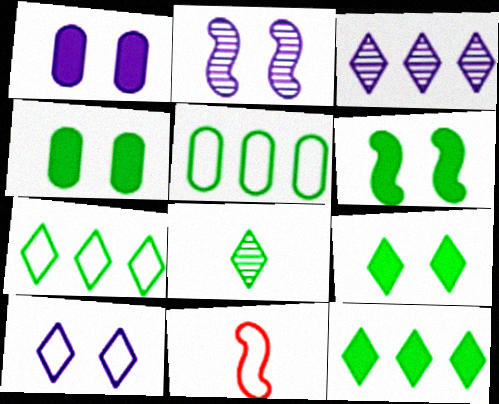[[1, 2, 10], 
[3, 4, 11], 
[4, 6, 9], 
[5, 6, 8], 
[5, 10, 11], 
[7, 8, 9]]